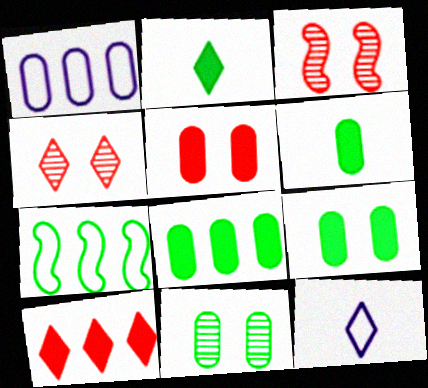[[1, 2, 3], 
[2, 7, 11], 
[3, 8, 12], 
[6, 8, 9]]